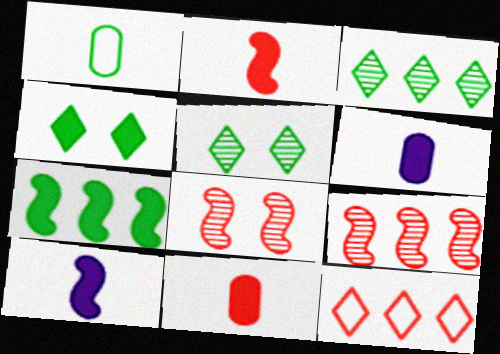[[1, 5, 7], 
[8, 11, 12]]